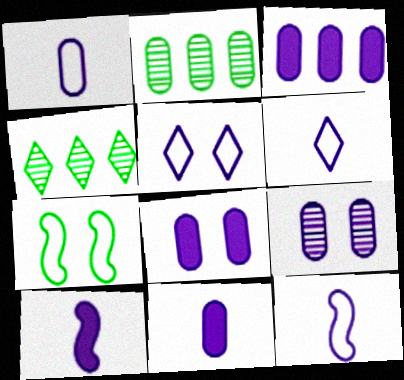[[1, 3, 9], 
[1, 6, 12], 
[3, 8, 11]]